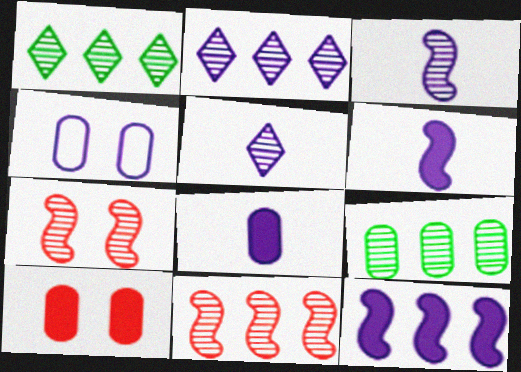[[2, 4, 6], 
[2, 9, 11], 
[4, 5, 12], 
[5, 7, 9]]